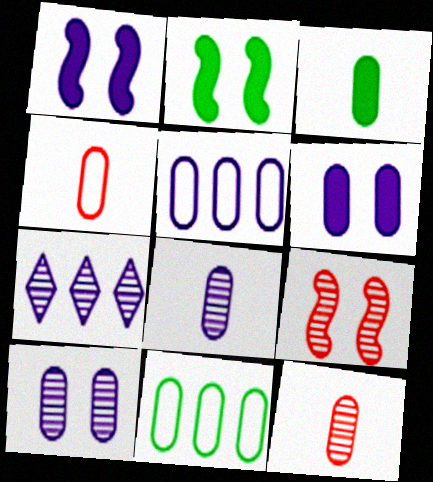[[2, 4, 7], 
[3, 4, 8], 
[5, 6, 8], 
[6, 11, 12]]